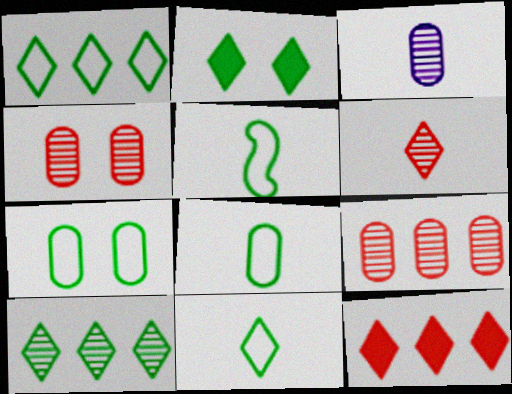[[1, 5, 7], 
[2, 10, 11], 
[5, 8, 11]]